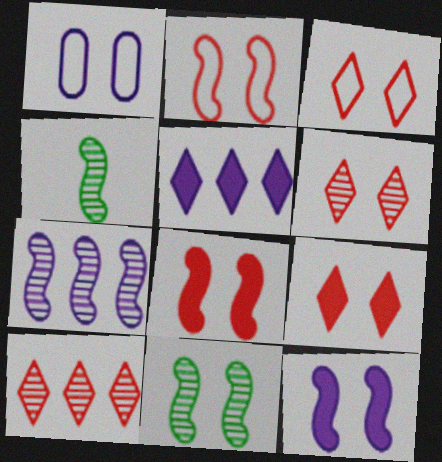[[1, 9, 11], 
[2, 11, 12], 
[3, 6, 9]]